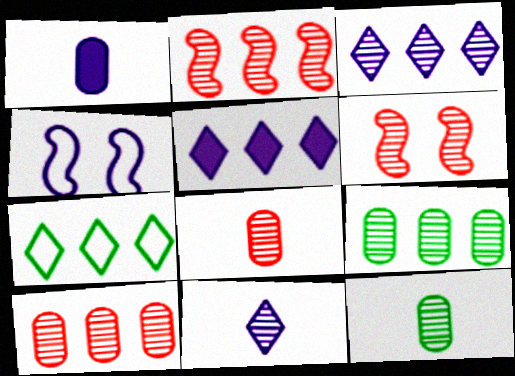[[1, 3, 4], 
[1, 6, 7], 
[2, 3, 9], 
[3, 6, 12], 
[6, 9, 11]]